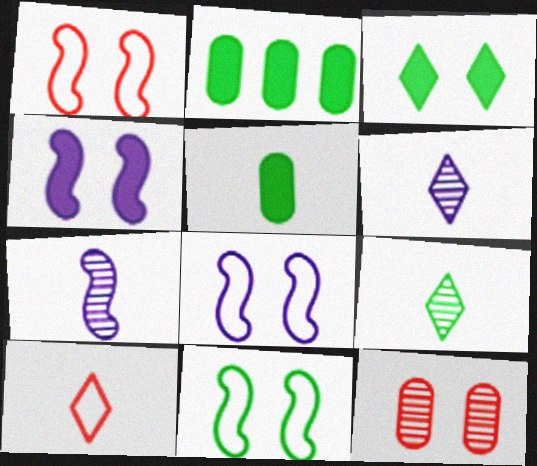[[1, 2, 6], 
[1, 8, 11], 
[2, 9, 11], 
[3, 8, 12], 
[5, 7, 10]]